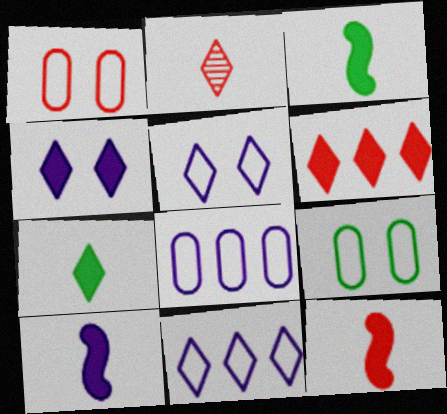[[3, 10, 12], 
[4, 6, 7]]